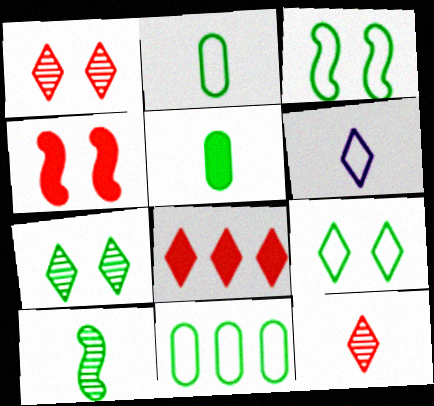[[6, 7, 8]]